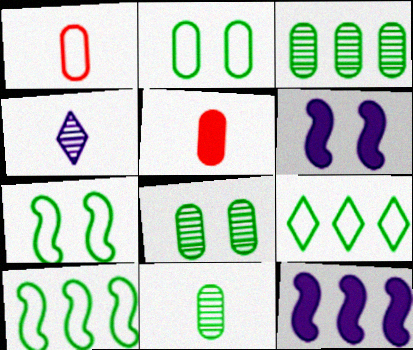[[3, 8, 11]]